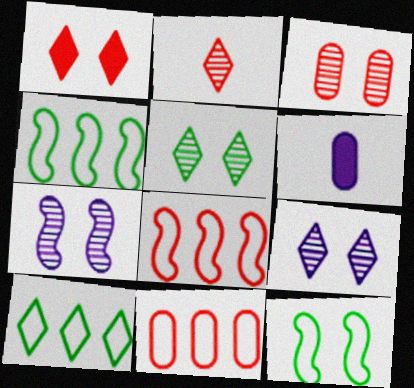[[3, 5, 7], 
[5, 6, 8]]